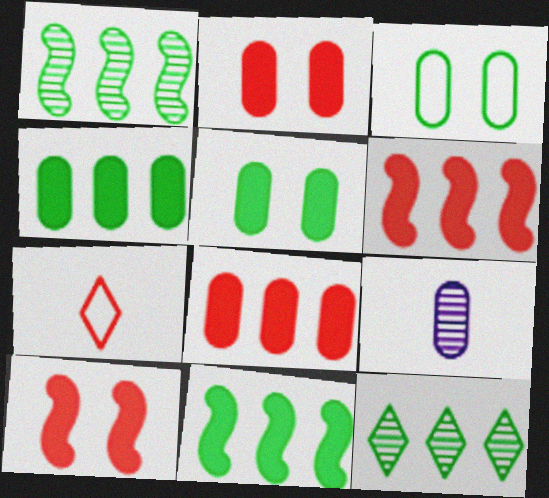[[3, 8, 9]]